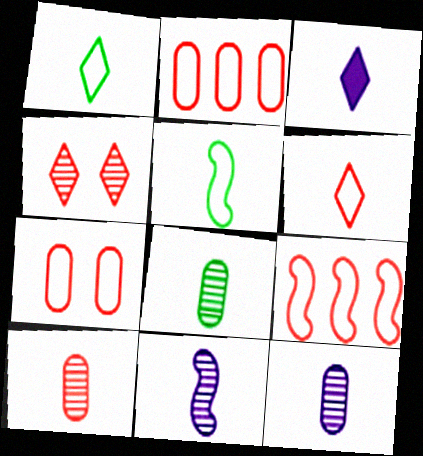[[3, 5, 10], 
[6, 7, 9], 
[8, 10, 12]]